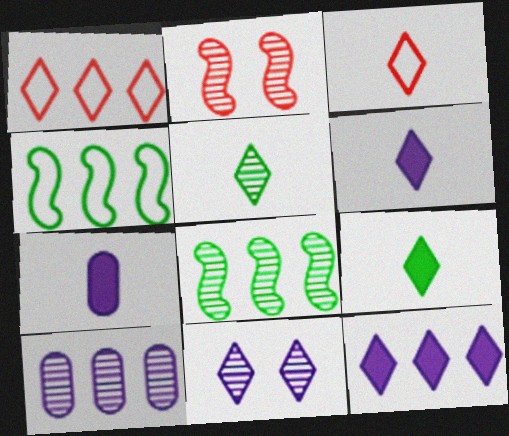[[1, 9, 11], 
[2, 5, 10], 
[3, 5, 6]]